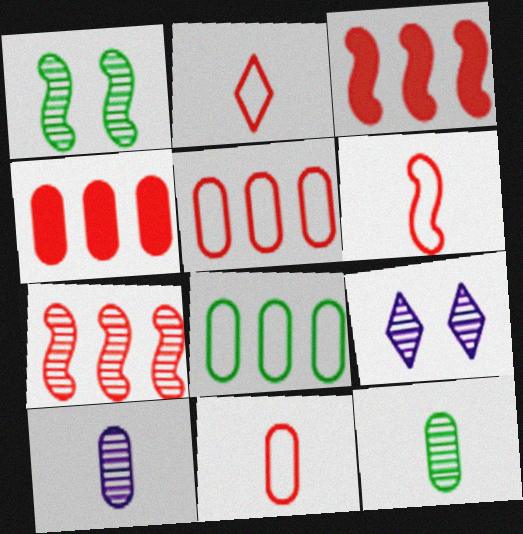[[2, 6, 11], 
[7, 9, 12]]